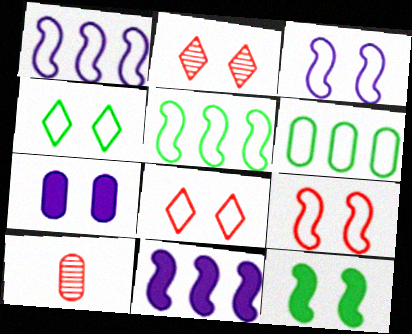[[4, 10, 11], 
[6, 7, 10]]